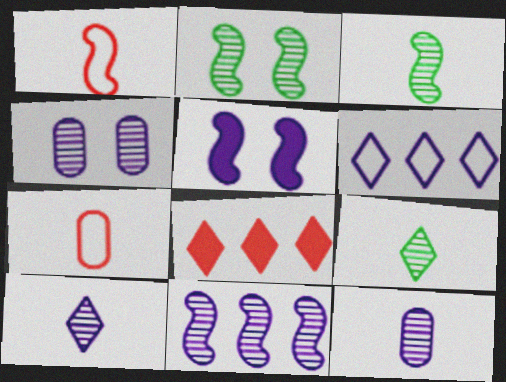[[4, 10, 11], 
[5, 6, 12]]